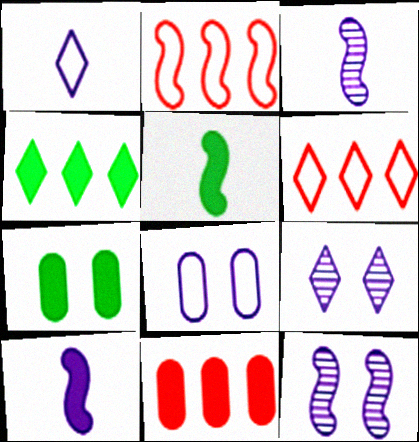[[2, 5, 12], 
[3, 6, 7], 
[4, 5, 7]]